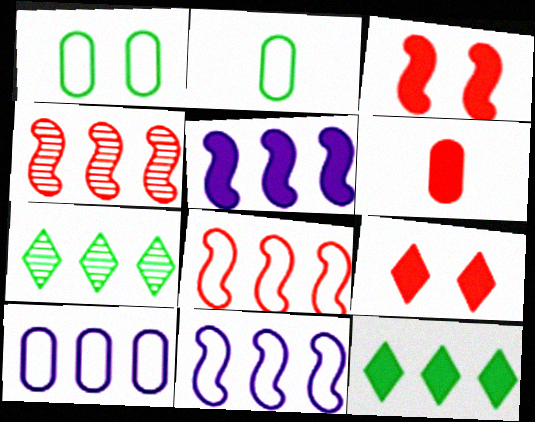[[4, 10, 12]]